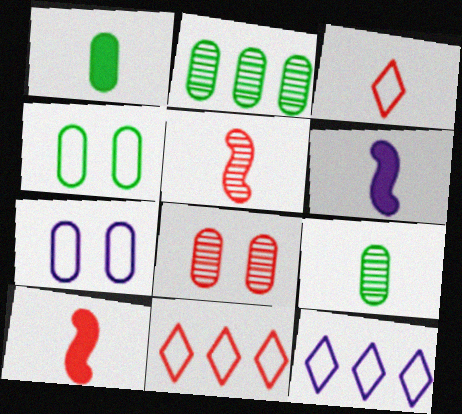[[1, 2, 4], 
[3, 6, 9], 
[8, 10, 11]]